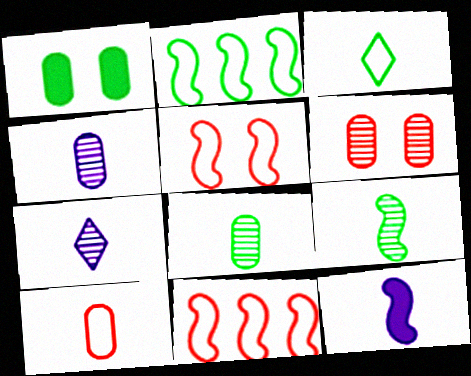[[1, 7, 11]]